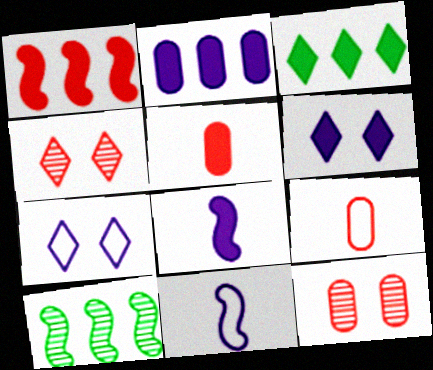[[1, 2, 3], 
[1, 4, 9], 
[2, 6, 8], 
[3, 11, 12], 
[5, 7, 10], 
[6, 9, 10]]